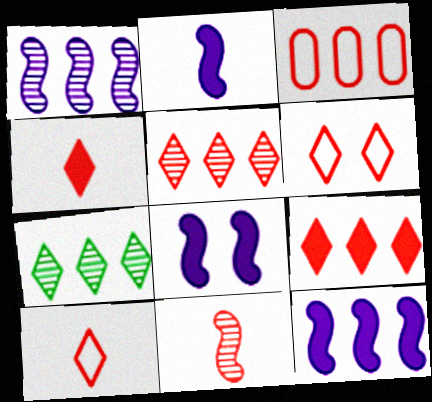[[2, 8, 12], 
[3, 7, 12], 
[4, 5, 6]]